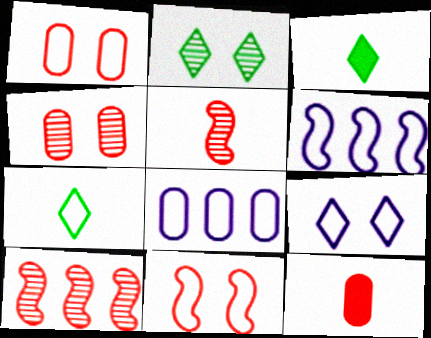[[1, 6, 7], 
[2, 6, 12], 
[3, 4, 6], 
[7, 8, 11]]